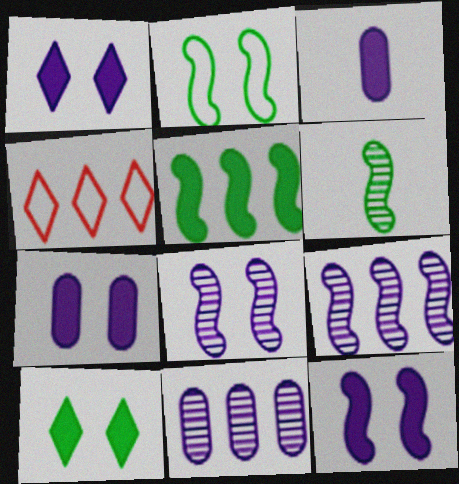[[1, 7, 12], 
[2, 5, 6], 
[4, 5, 11], 
[4, 6, 7]]